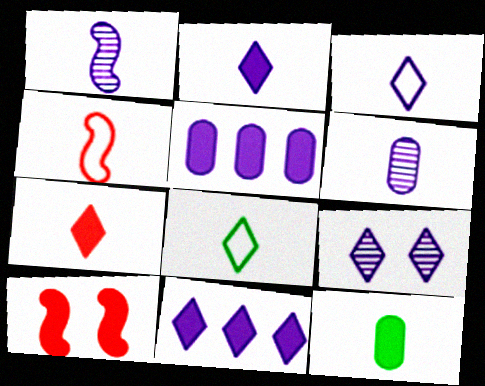[[3, 9, 11], 
[10, 11, 12]]